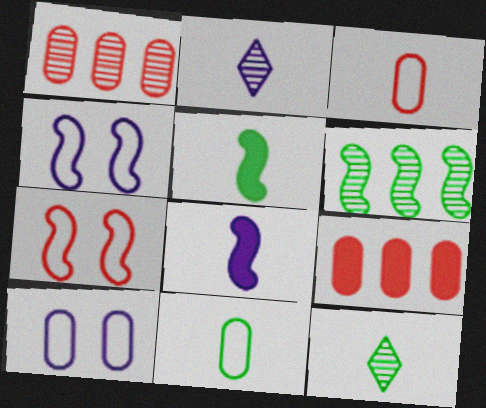[[2, 3, 5], 
[3, 8, 12], 
[4, 9, 12], 
[5, 11, 12], 
[6, 7, 8]]